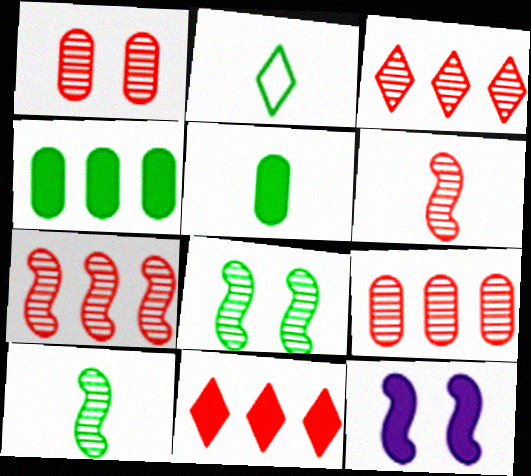[[1, 3, 6], 
[2, 4, 8], 
[2, 5, 10], 
[2, 9, 12], 
[3, 7, 9], 
[5, 11, 12]]